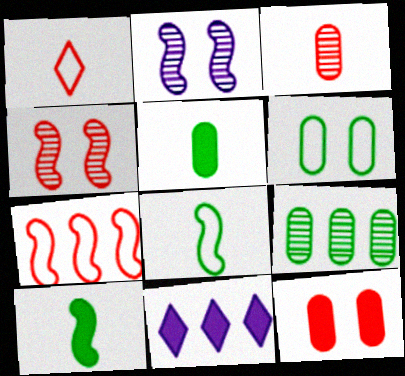[[2, 7, 10], 
[5, 6, 9], 
[7, 9, 11], 
[10, 11, 12]]